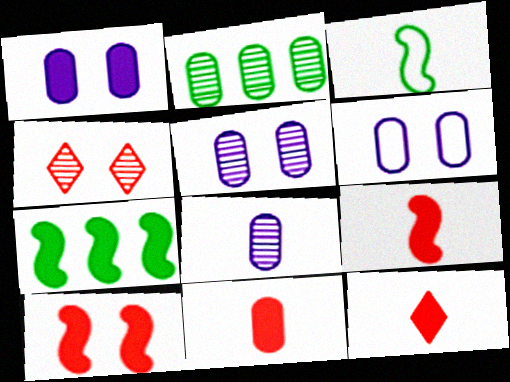[[1, 5, 6], 
[1, 7, 12], 
[2, 6, 11], 
[3, 8, 12], 
[9, 11, 12]]